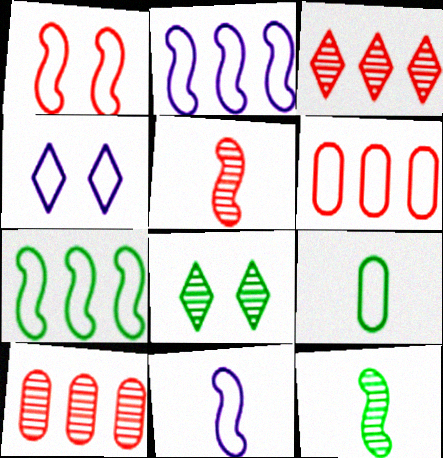[[1, 7, 11]]